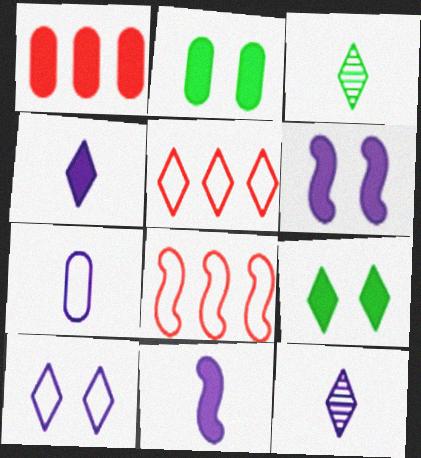[[1, 9, 11], 
[2, 8, 12], 
[5, 9, 12], 
[7, 11, 12]]